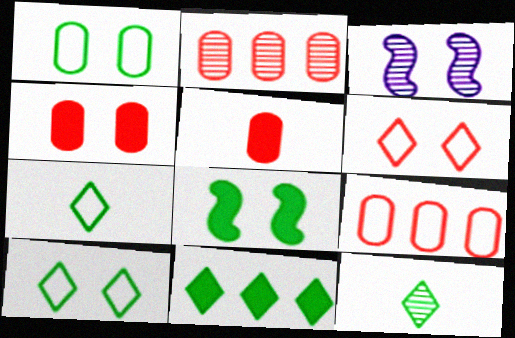[[2, 3, 12], 
[3, 4, 10], 
[10, 11, 12]]